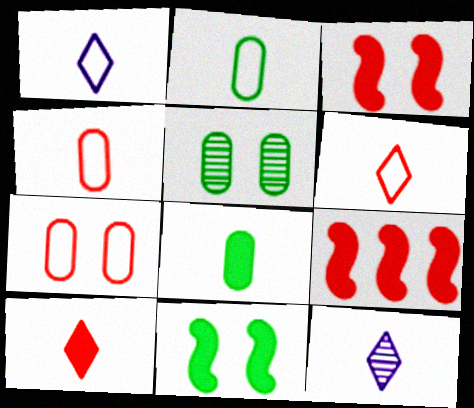[[1, 5, 9]]